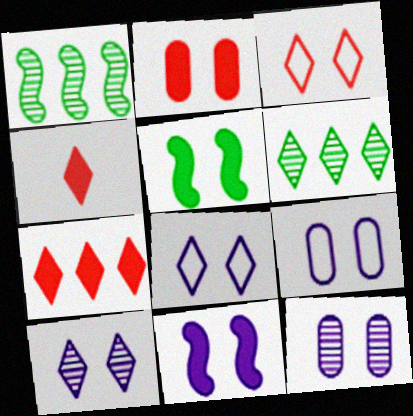[[1, 4, 9], 
[3, 5, 12], 
[4, 6, 8], 
[8, 11, 12], 
[9, 10, 11]]